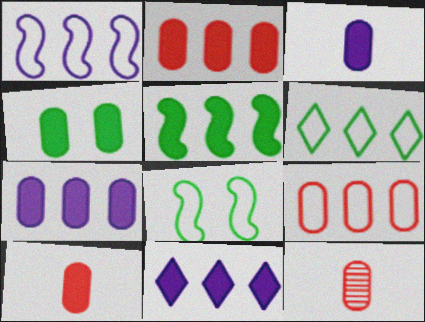[[1, 6, 9], 
[2, 3, 4], 
[2, 5, 11], 
[4, 7, 10], 
[8, 11, 12]]